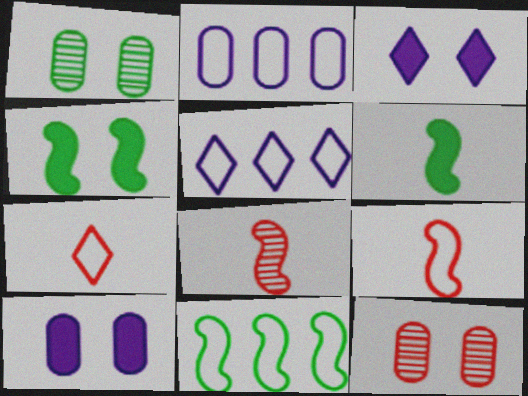[[5, 6, 12]]